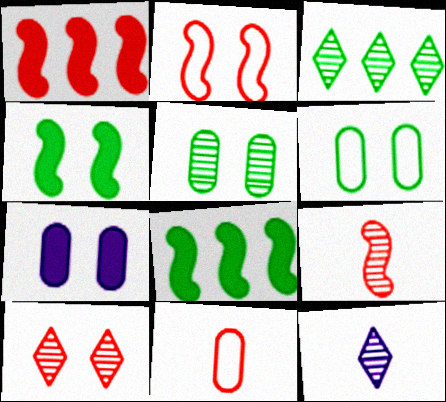[[1, 2, 9], 
[1, 6, 12], 
[1, 10, 11], 
[3, 10, 12]]